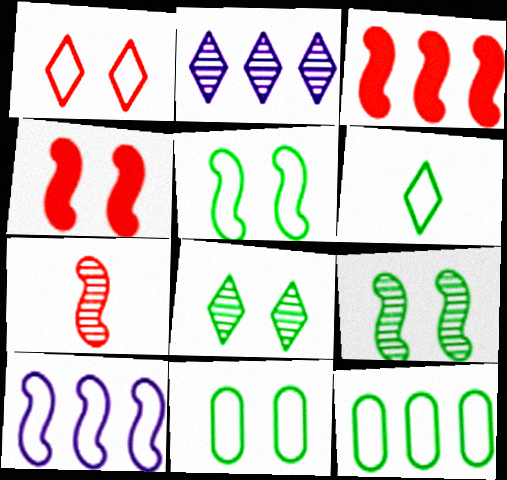[[2, 3, 12], 
[5, 6, 12]]